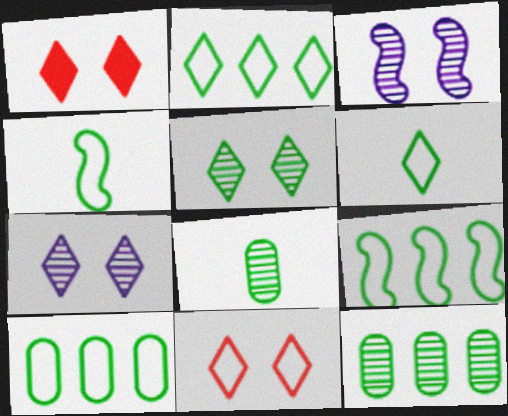[[2, 9, 10]]